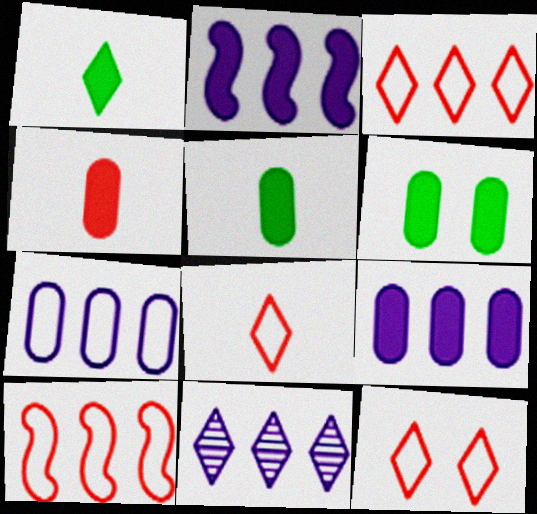[[1, 11, 12], 
[2, 7, 11], 
[3, 8, 12], 
[4, 6, 9]]